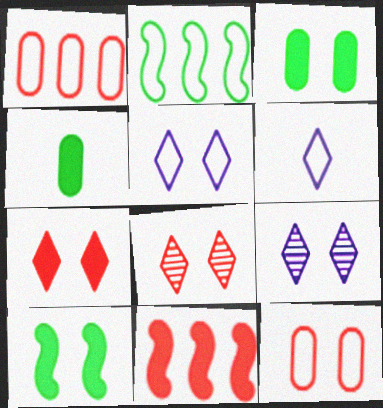[[2, 6, 12], 
[9, 10, 12]]